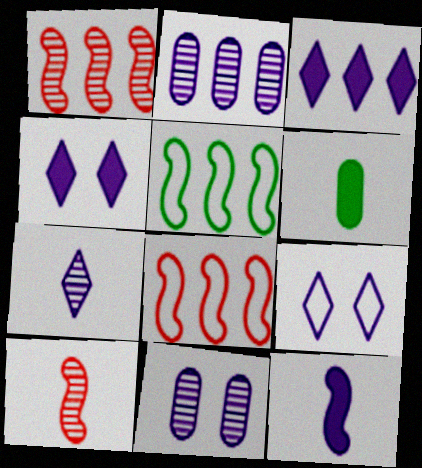[[1, 6, 9], 
[2, 9, 12], 
[3, 7, 9]]